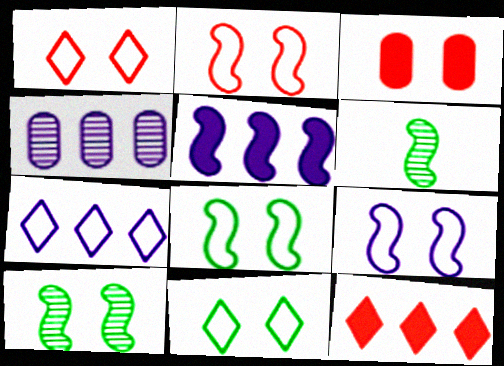[[2, 5, 6], 
[2, 8, 9], 
[3, 6, 7], 
[4, 5, 7]]